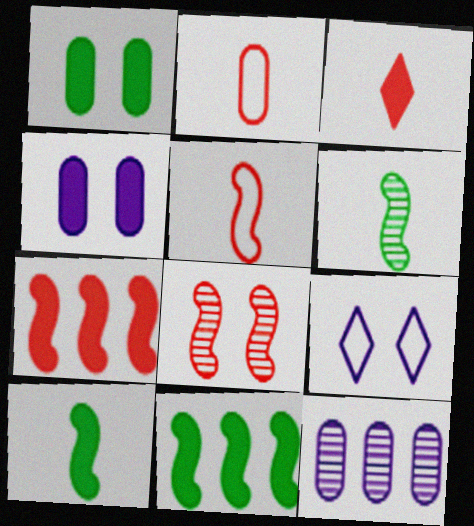[[1, 2, 12], 
[1, 8, 9], 
[3, 4, 11], 
[5, 7, 8]]